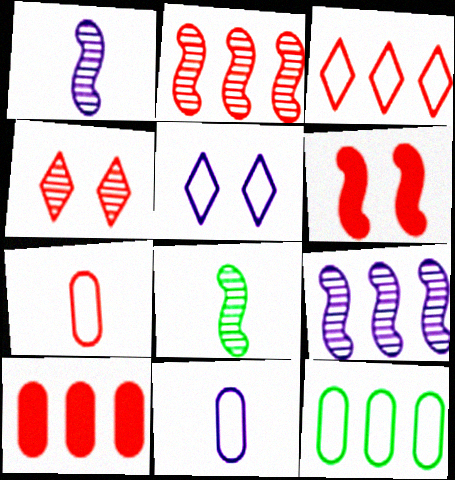[[2, 3, 10], 
[5, 8, 10]]